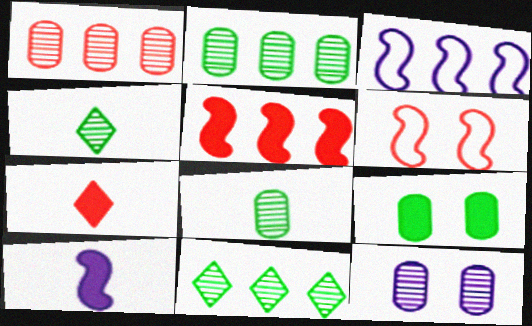[[1, 6, 7], 
[1, 8, 12]]